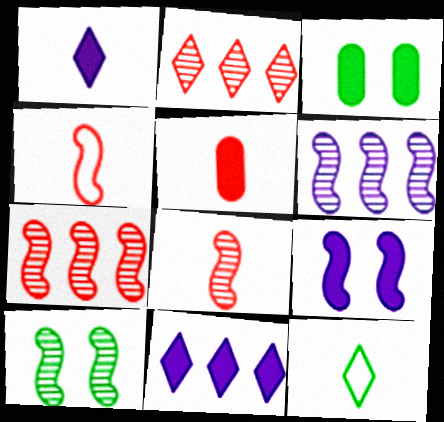[[6, 8, 10]]